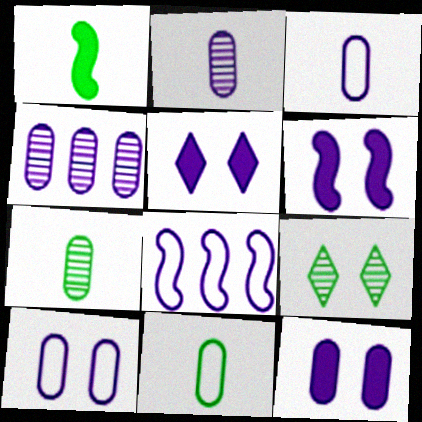[[2, 5, 8], 
[3, 4, 12], 
[5, 6, 12]]